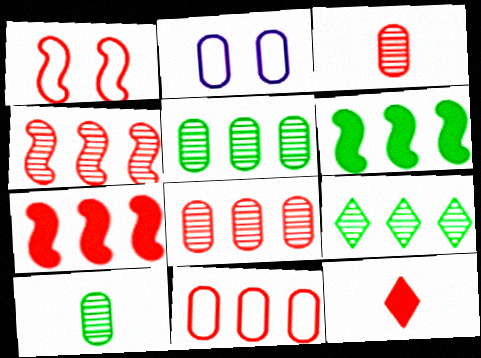[[1, 8, 12]]